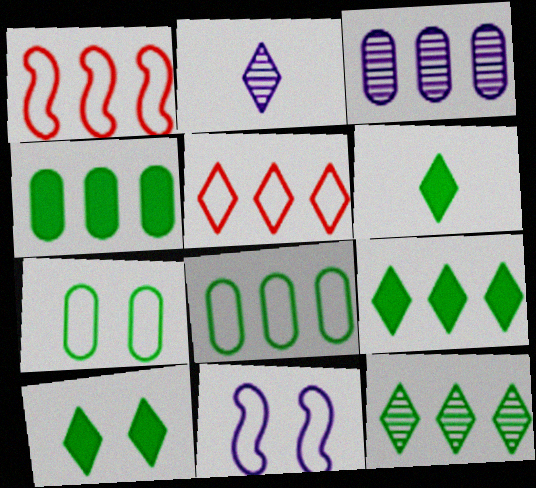[[1, 3, 9], 
[2, 5, 10], 
[6, 9, 10]]